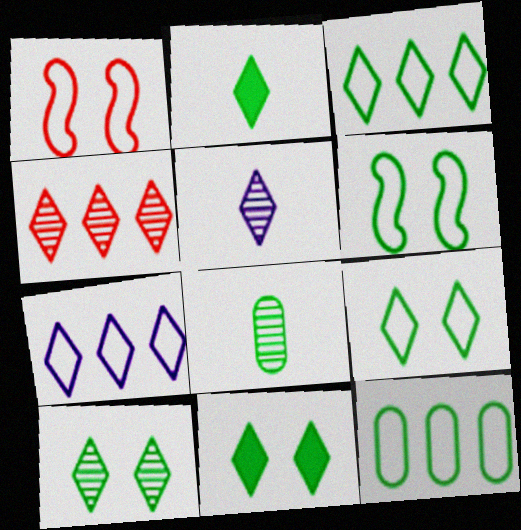[[2, 3, 10], 
[4, 5, 10], 
[9, 10, 11]]